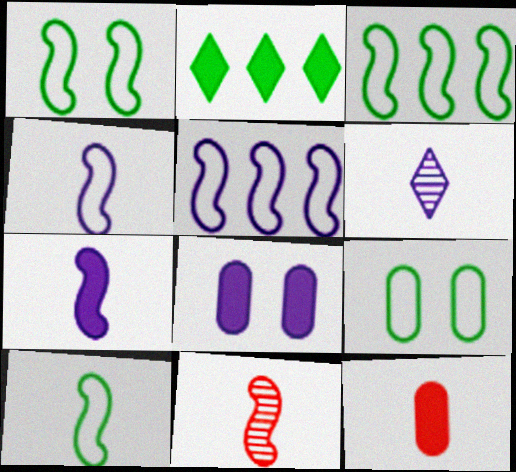[[1, 3, 10], 
[5, 6, 8], 
[6, 10, 12], 
[7, 10, 11]]